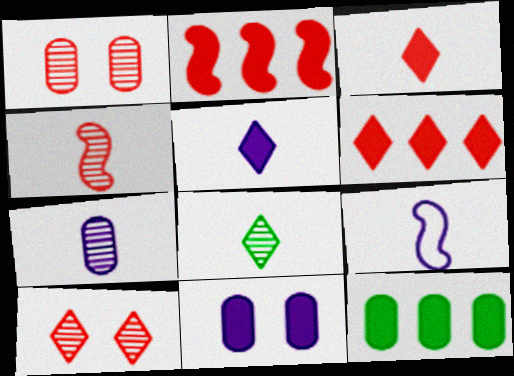[[4, 7, 8], 
[5, 7, 9], 
[9, 10, 12]]